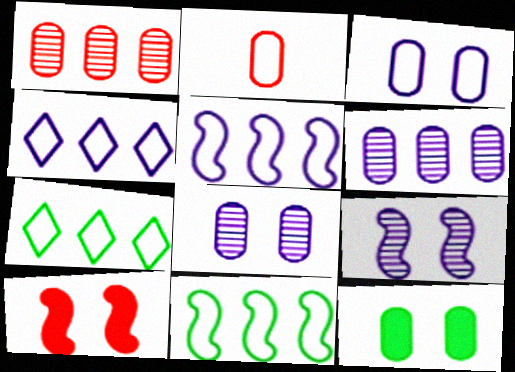[[2, 6, 12]]